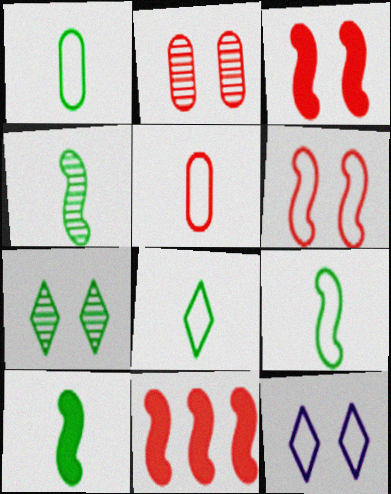[[1, 8, 9], 
[4, 9, 10]]